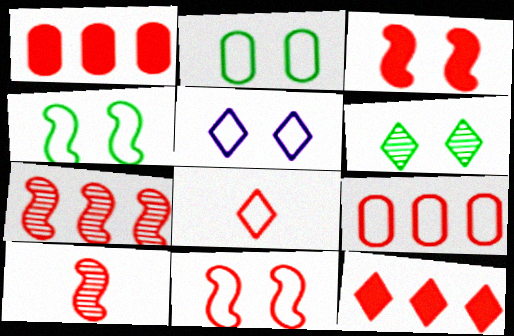[[2, 5, 11], 
[7, 9, 12], 
[8, 9, 11]]